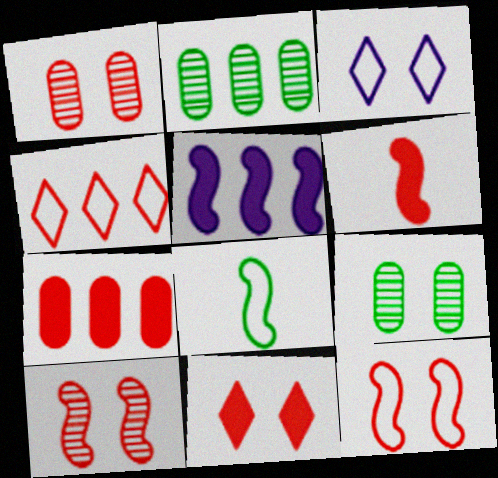[[1, 4, 6], 
[1, 11, 12], 
[2, 3, 6], 
[2, 4, 5], 
[5, 8, 10], 
[6, 7, 11]]